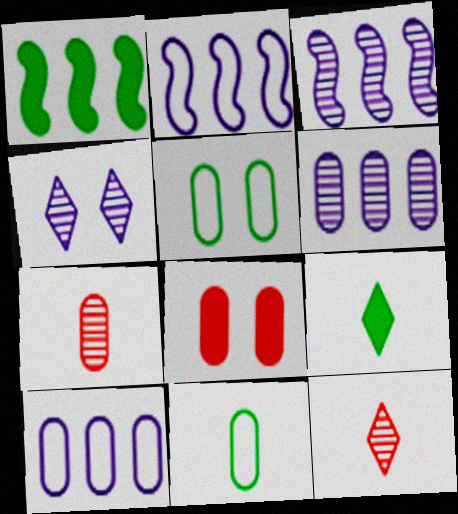[[6, 8, 11]]